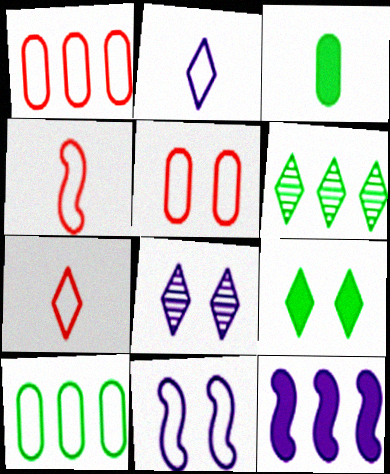[[1, 6, 12], 
[7, 10, 11]]